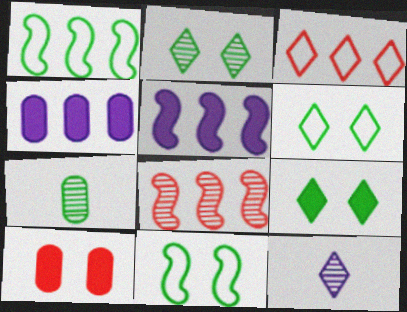[[1, 5, 8], 
[1, 7, 9], 
[1, 10, 12], 
[2, 6, 9], 
[3, 9, 12]]